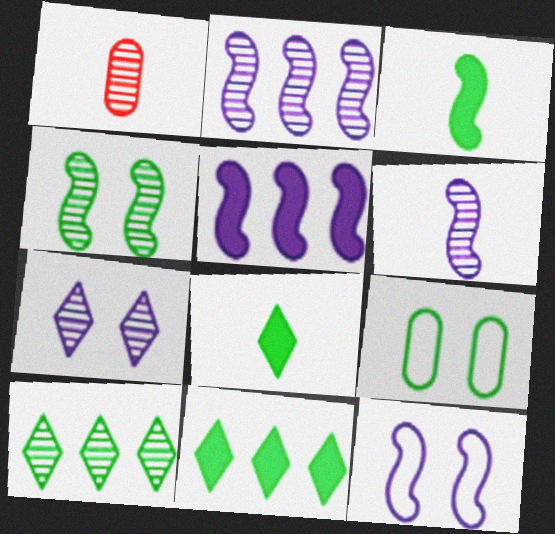[[1, 11, 12], 
[3, 9, 10], 
[5, 6, 12]]